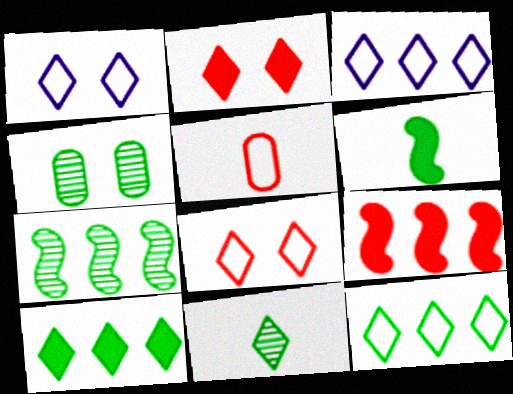[[2, 3, 11], 
[4, 6, 12], 
[4, 7, 11]]